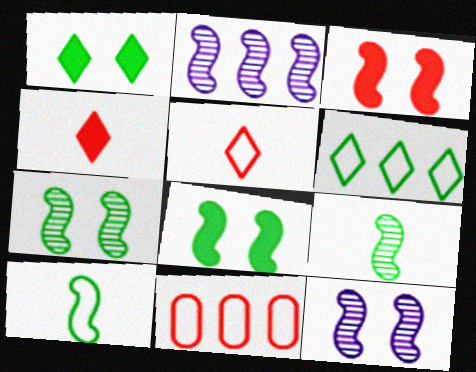[[2, 3, 10]]